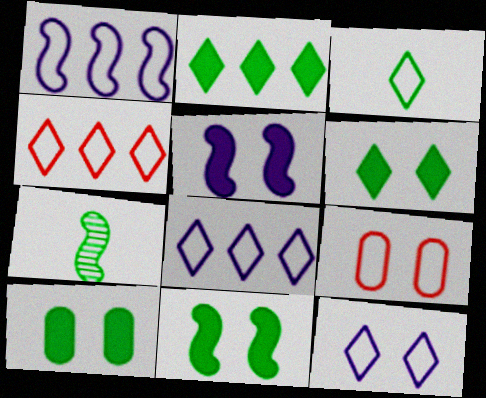[[1, 3, 9], 
[3, 4, 12], 
[6, 10, 11]]